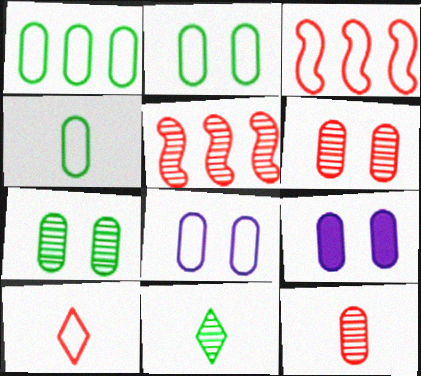[[1, 2, 4], 
[1, 9, 12], 
[2, 6, 9], 
[3, 9, 11]]